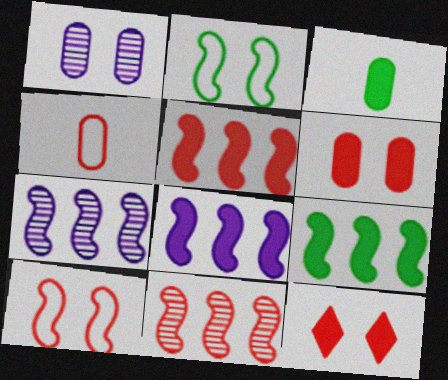[[1, 2, 12], 
[3, 8, 12], 
[4, 11, 12], 
[5, 8, 9]]